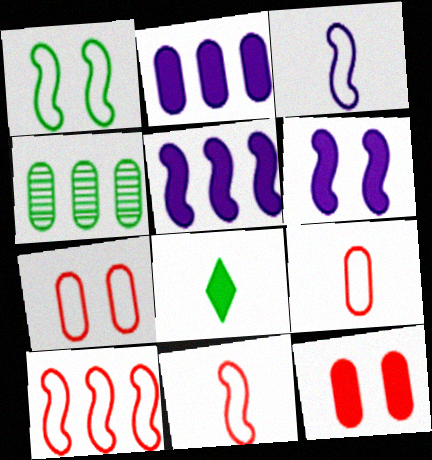[[1, 3, 10], 
[1, 4, 8], 
[5, 8, 12]]